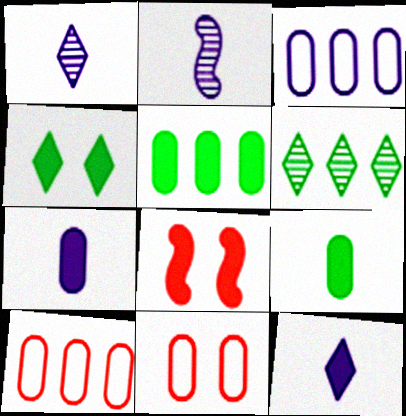[[2, 4, 10], 
[5, 8, 12]]